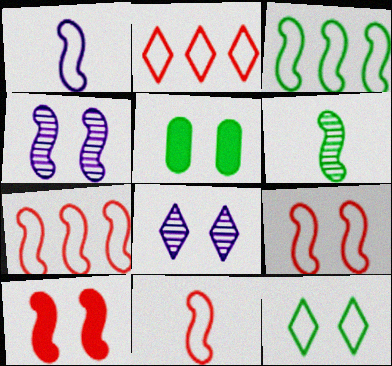[[1, 3, 9], 
[5, 8, 9], 
[7, 9, 11]]